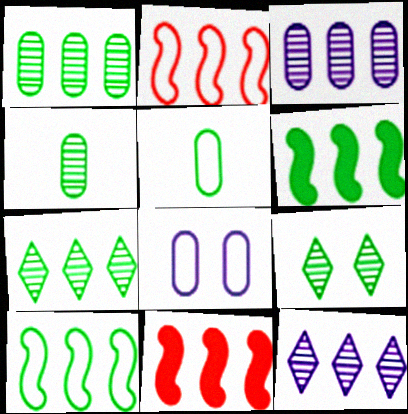[[5, 6, 9]]